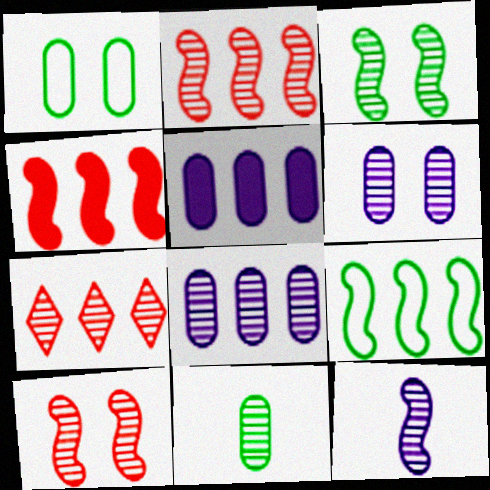[[2, 3, 12], 
[5, 7, 9]]